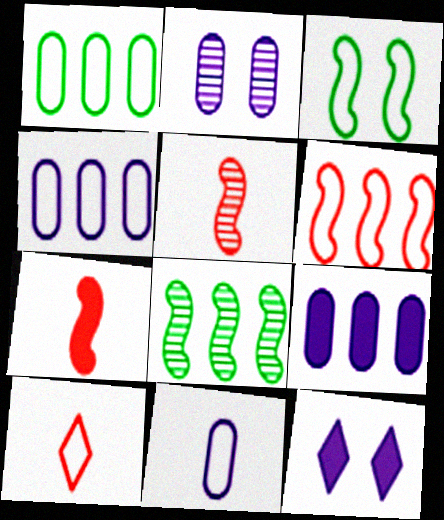[[1, 5, 12], 
[2, 9, 11], 
[3, 4, 10]]